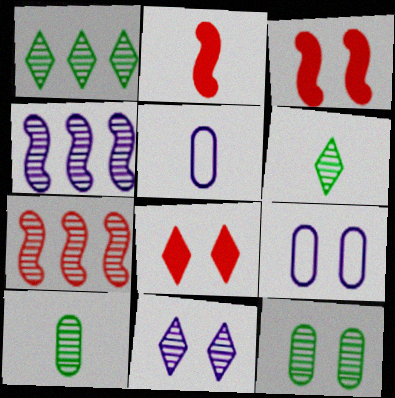[[1, 2, 9], 
[1, 3, 5], 
[2, 5, 6], 
[7, 10, 11]]